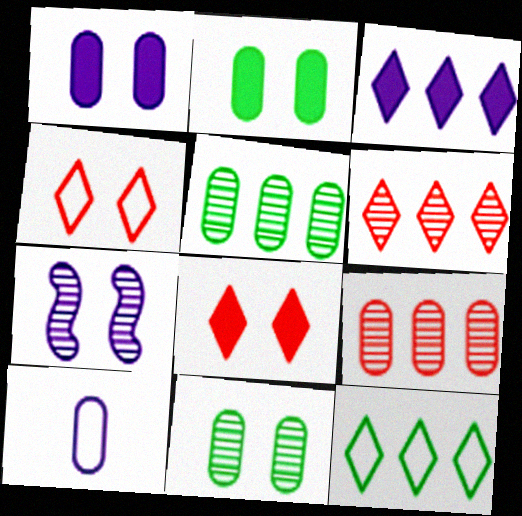[[2, 4, 7], 
[2, 9, 10], 
[3, 6, 12], 
[3, 7, 10]]